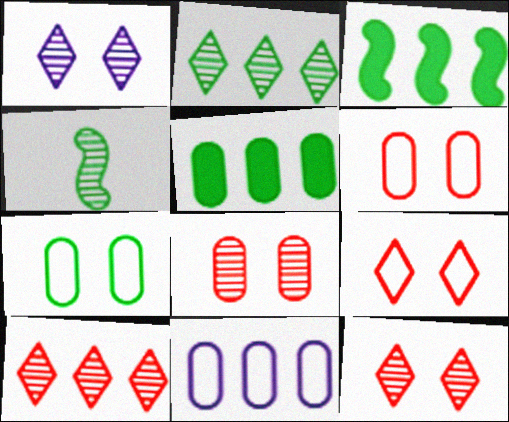[[3, 10, 11]]